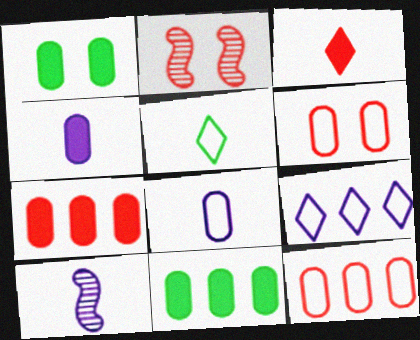[[1, 4, 7], 
[2, 3, 12]]